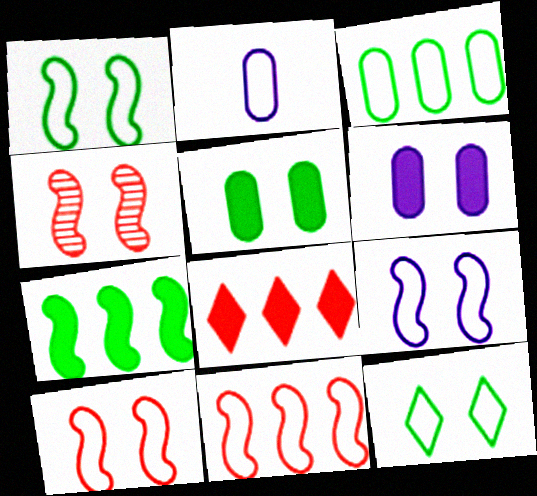[[1, 9, 10], 
[2, 11, 12], 
[4, 6, 12]]